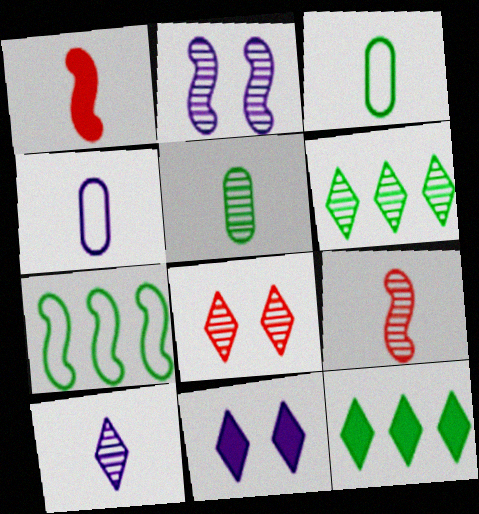[[1, 2, 7], 
[1, 3, 10], 
[5, 9, 10], 
[6, 8, 10]]